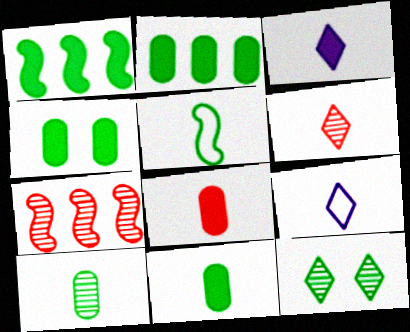[[2, 4, 11], 
[2, 5, 12], 
[4, 7, 9]]